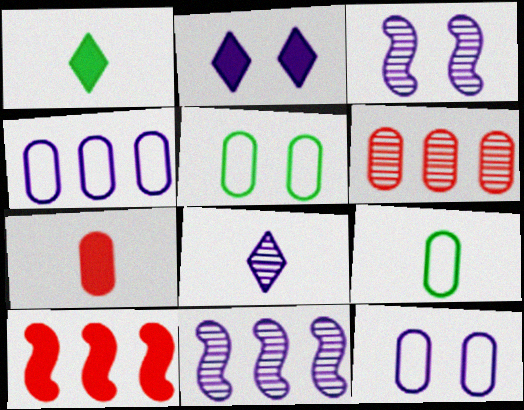[[2, 3, 12], 
[5, 8, 10]]